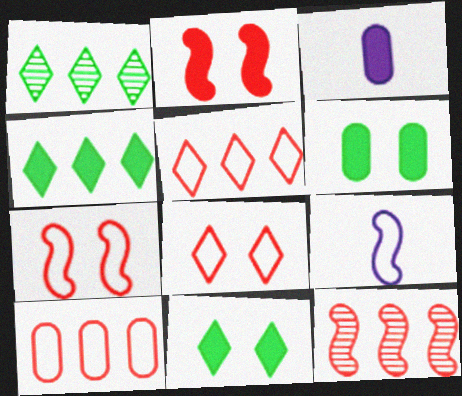[[1, 3, 7], 
[2, 3, 4]]